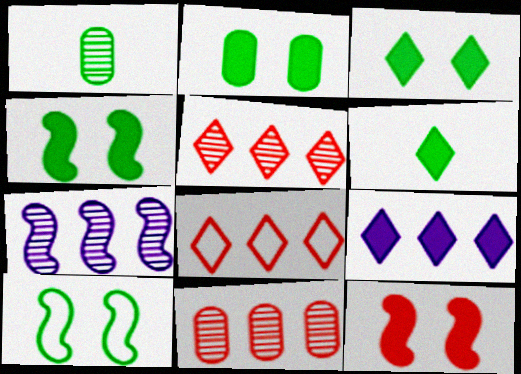[[2, 3, 4]]